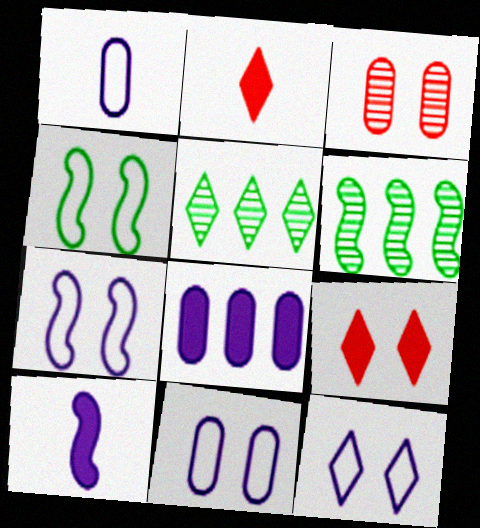[[1, 6, 9], 
[2, 5, 12], 
[2, 6, 11], 
[7, 11, 12]]